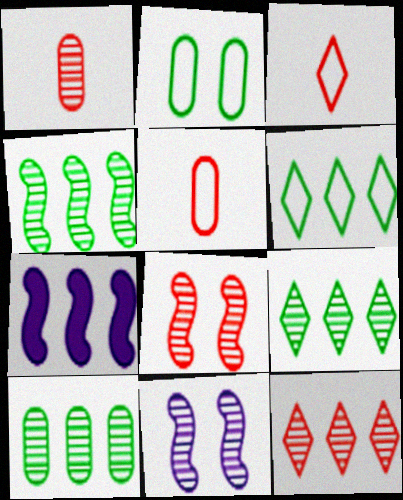[[1, 8, 12], 
[1, 9, 11], 
[4, 9, 10]]